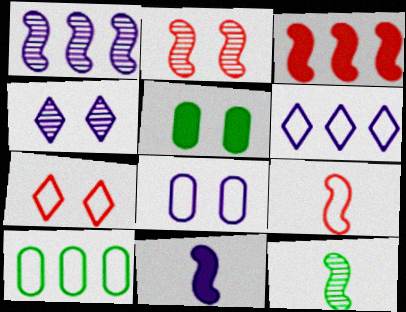[[1, 2, 12], 
[2, 3, 9], 
[9, 11, 12]]